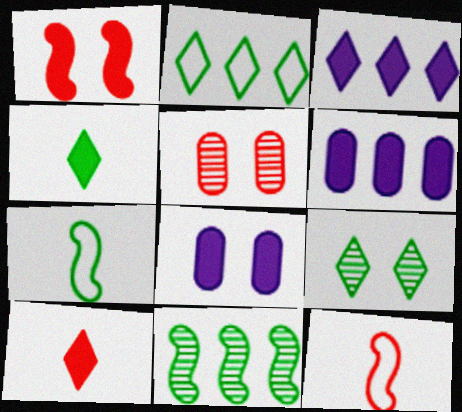[[1, 4, 6], 
[2, 4, 9], 
[3, 5, 7], 
[6, 9, 12]]